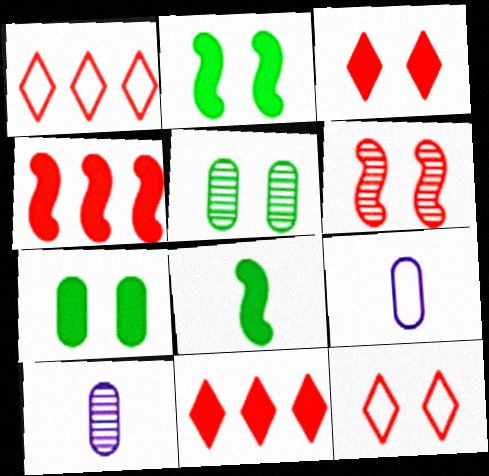[[1, 2, 10]]